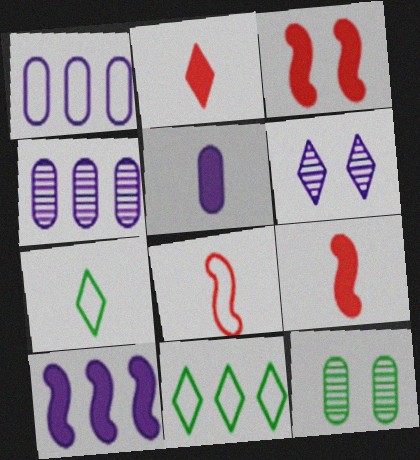[[2, 6, 11], 
[3, 4, 7]]